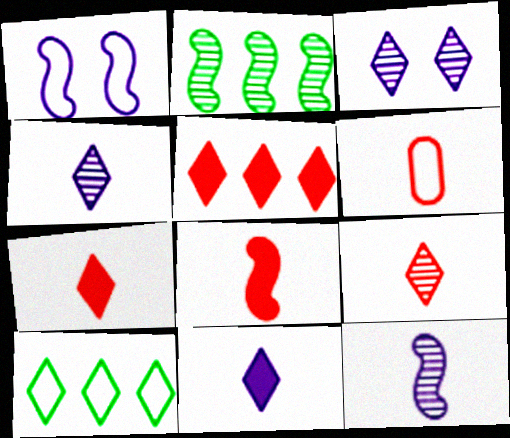[[1, 2, 8], 
[1, 6, 10], 
[3, 7, 10], 
[6, 8, 9]]